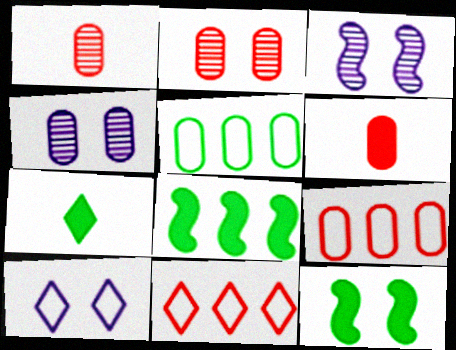[[1, 8, 10], 
[2, 6, 9], 
[2, 10, 12], 
[3, 7, 9], 
[4, 5, 6]]